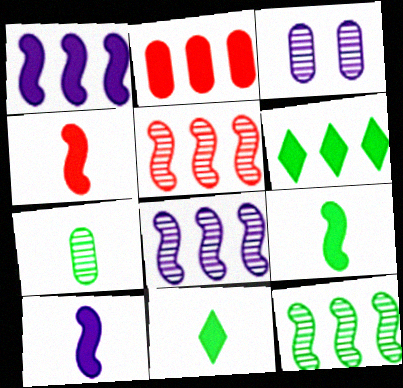[[1, 2, 6], 
[4, 9, 10], 
[5, 8, 12]]